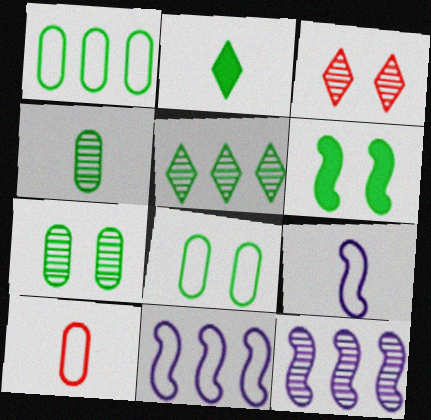[[3, 4, 12]]